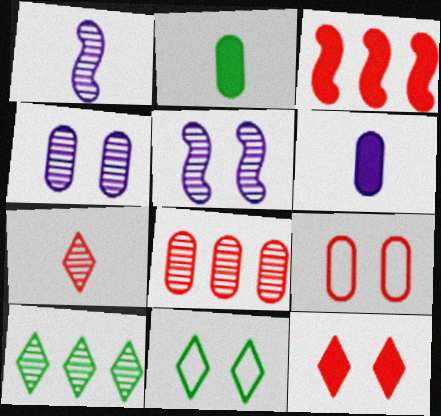[[3, 7, 9]]